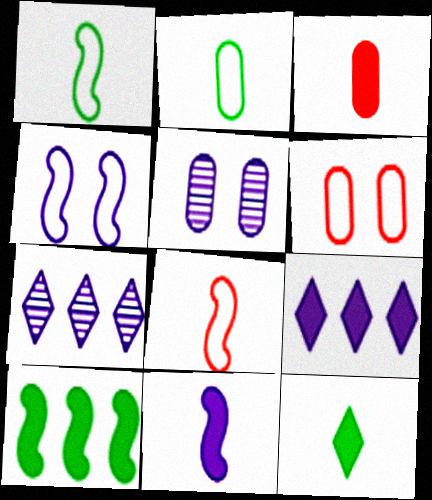[[3, 11, 12]]